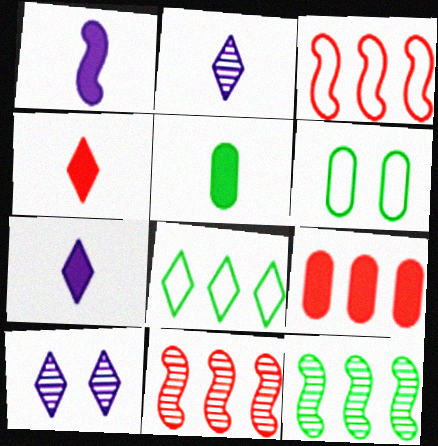[[1, 4, 5], 
[3, 5, 10], 
[4, 8, 10], 
[6, 7, 11]]